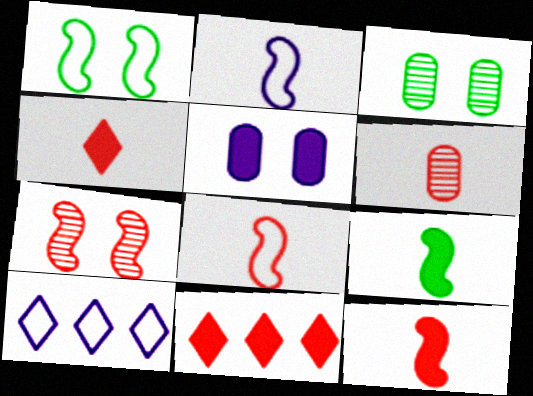[[2, 3, 11], 
[3, 10, 12], 
[4, 6, 8], 
[5, 9, 11]]